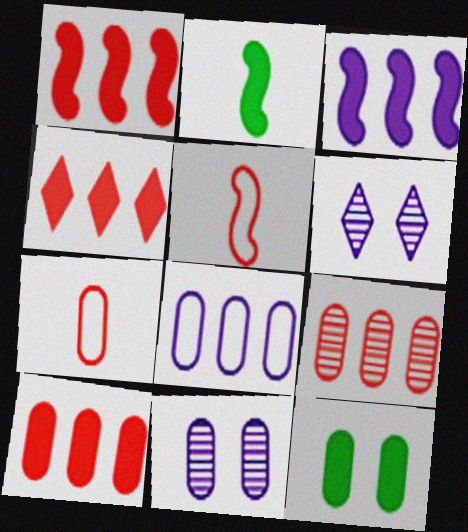[[1, 4, 10]]